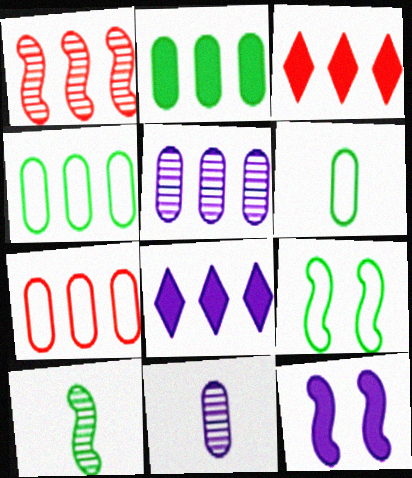[[1, 3, 7], 
[1, 4, 8], 
[2, 5, 7], 
[3, 9, 11]]